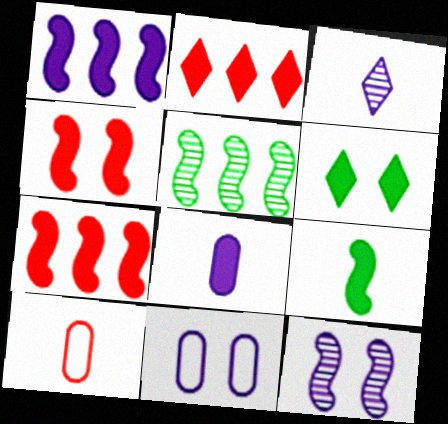[[1, 3, 11], 
[1, 4, 9], 
[3, 9, 10], 
[6, 7, 8]]